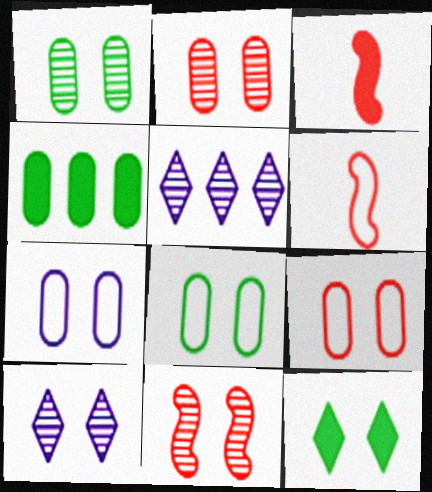[[1, 10, 11], 
[3, 5, 8], 
[4, 6, 10], 
[7, 8, 9], 
[7, 11, 12]]